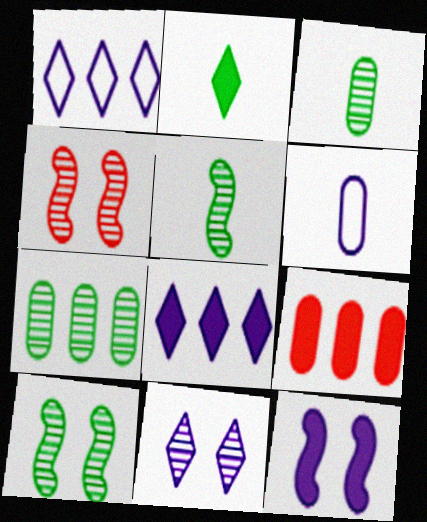[[2, 9, 12]]